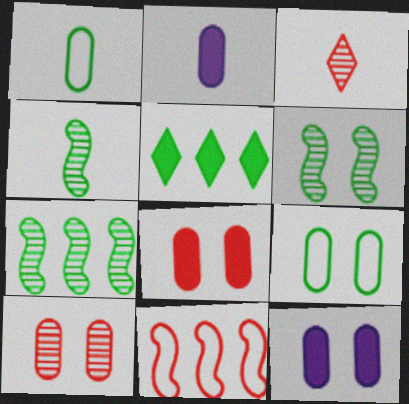[[1, 5, 6], 
[3, 8, 11], 
[4, 5, 9], 
[4, 6, 7], 
[9, 10, 12]]